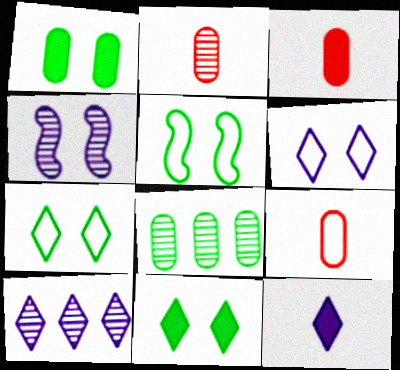[[2, 3, 9], 
[3, 5, 10], 
[6, 10, 12]]